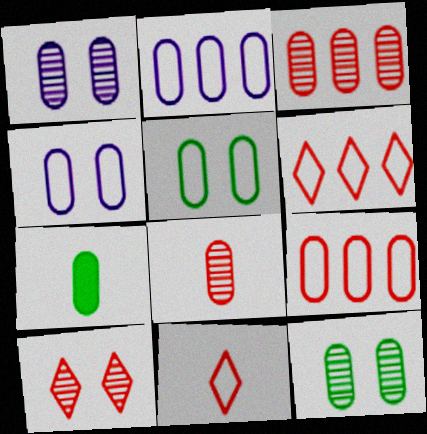[[1, 7, 9], 
[3, 4, 7]]